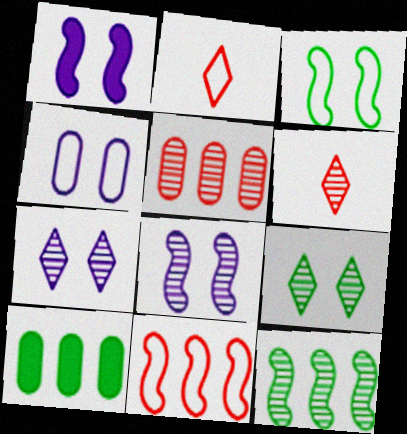[[1, 4, 7], 
[2, 8, 10]]